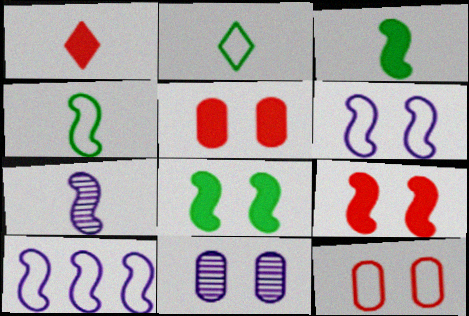[[2, 10, 12]]